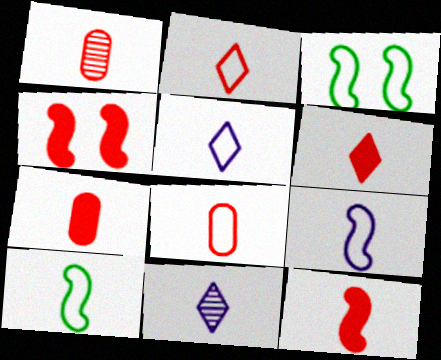[[1, 2, 12], 
[1, 7, 8], 
[5, 8, 10], 
[6, 7, 12], 
[7, 10, 11]]